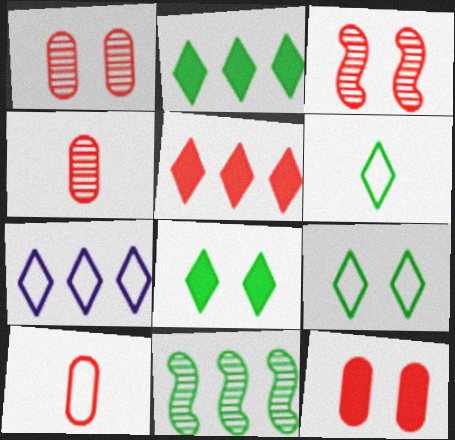[[3, 5, 10]]